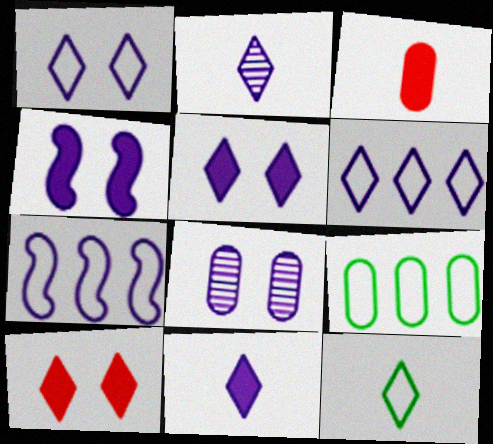[[1, 4, 8], 
[2, 5, 6], 
[3, 8, 9], 
[7, 8, 11]]